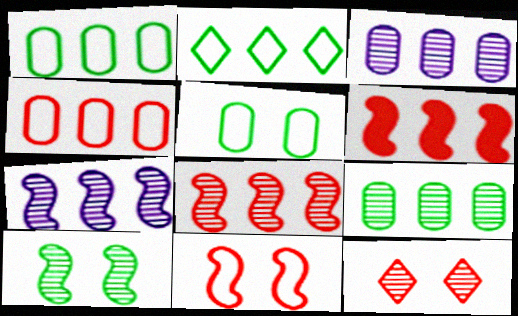[[2, 3, 6]]